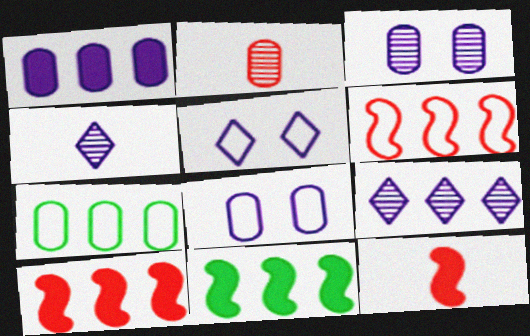[[2, 5, 11], 
[7, 9, 10]]